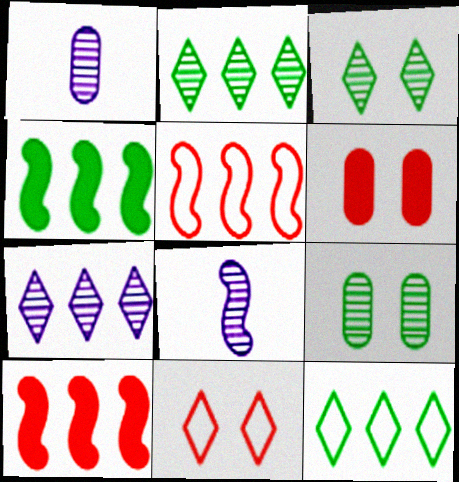[[1, 4, 11], 
[6, 8, 12]]